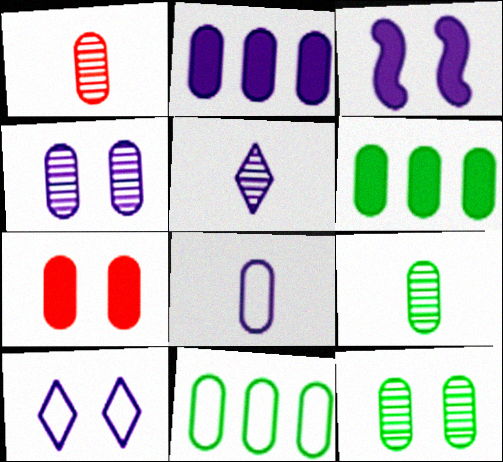[[2, 4, 8], 
[3, 4, 10]]